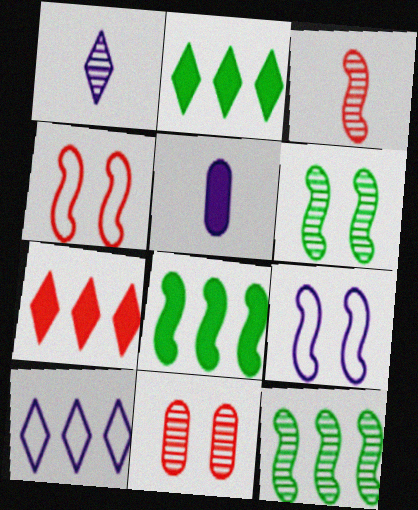[[1, 11, 12], 
[3, 8, 9]]